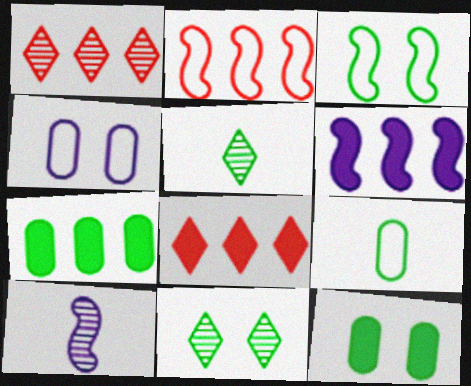[[3, 5, 7], 
[3, 11, 12], 
[6, 7, 8]]